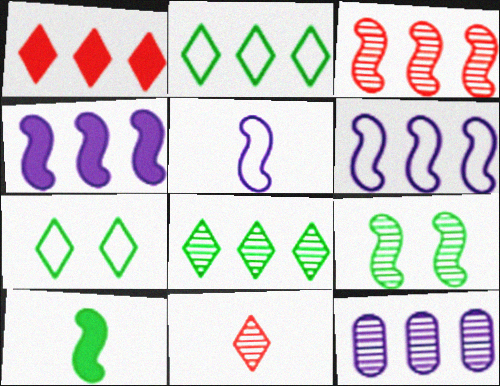[[3, 8, 12], 
[9, 11, 12]]